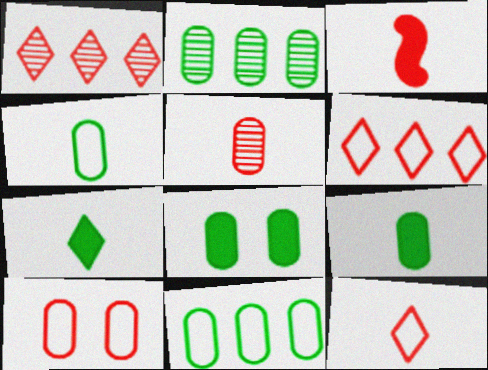[[1, 3, 10], 
[2, 4, 8], 
[3, 5, 12]]